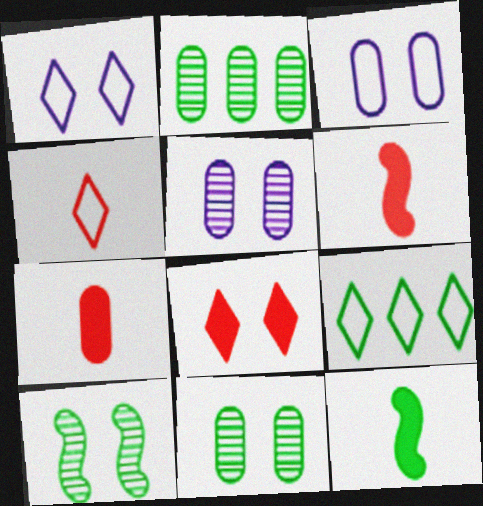[[1, 2, 6], 
[1, 4, 9], 
[2, 3, 7], 
[3, 8, 10], 
[5, 6, 9], 
[9, 11, 12]]